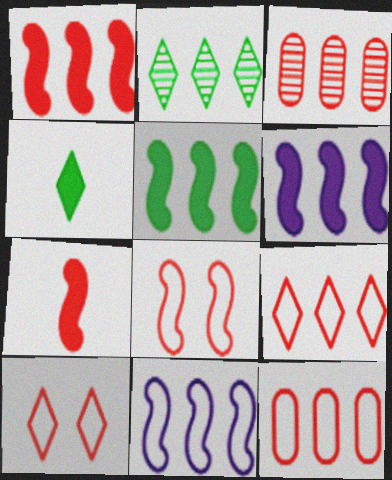[[1, 3, 9], 
[1, 5, 6], 
[2, 6, 12], 
[3, 7, 10]]